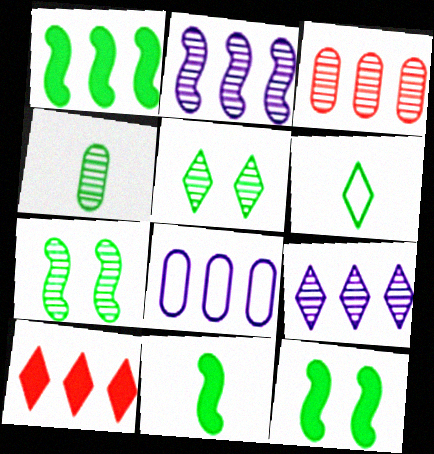[[1, 11, 12], 
[4, 6, 11]]